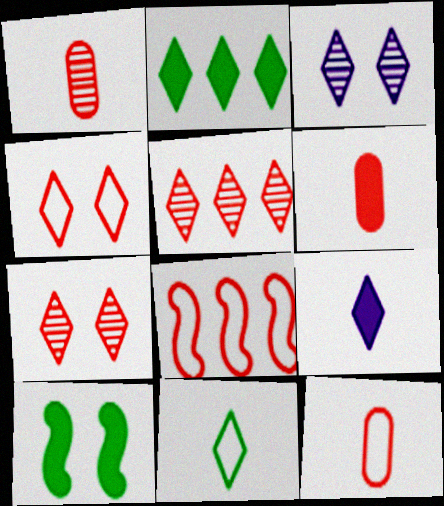[[1, 6, 12], 
[4, 8, 12], 
[6, 7, 8]]